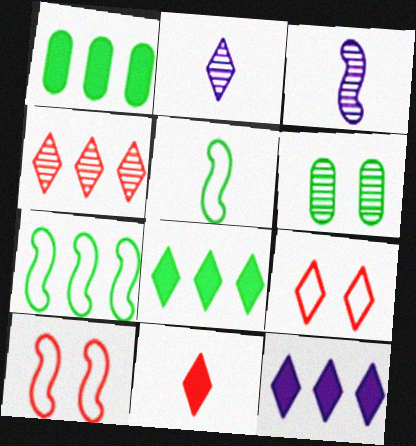[[1, 2, 10], 
[1, 3, 9], 
[2, 8, 9], 
[3, 4, 6], 
[4, 9, 11], 
[5, 6, 8]]